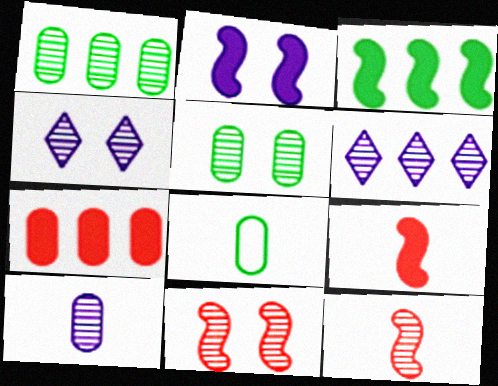[[1, 4, 12], 
[2, 3, 9], 
[4, 5, 11], 
[5, 6, 12]]